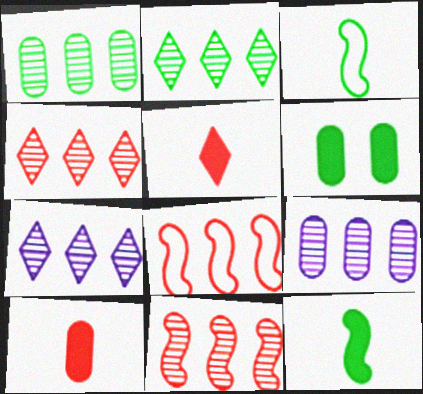[[1, 7, 11], 
[2, 3, 6], 
[2, 4, 7], 
[2, 9, 11]]